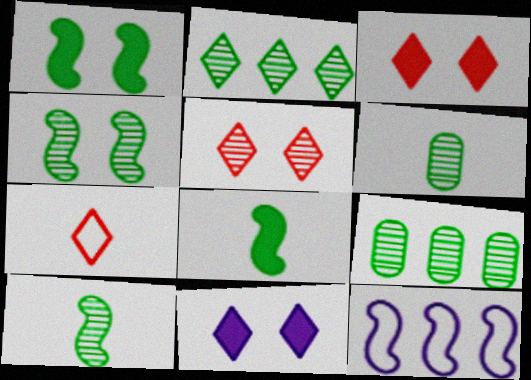[[2, 4, 6], 
[2, 7, 11], 
[3, 6, 12]]